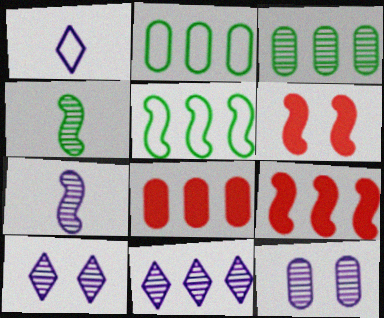[[1, 3, 6], 
[2, 9, 11], 
[5, 6, 7], 
[5, 8, 11], 
[7, 11, 12]]